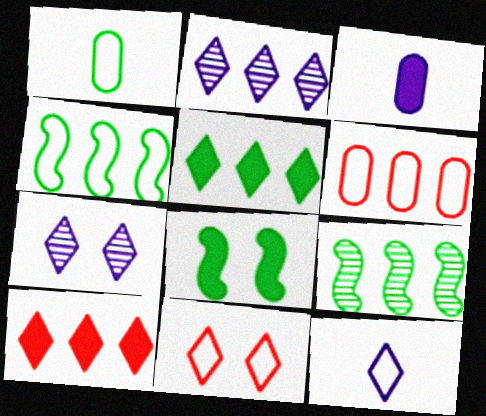[[3, 8, 10], 
[3, 9, 11]]